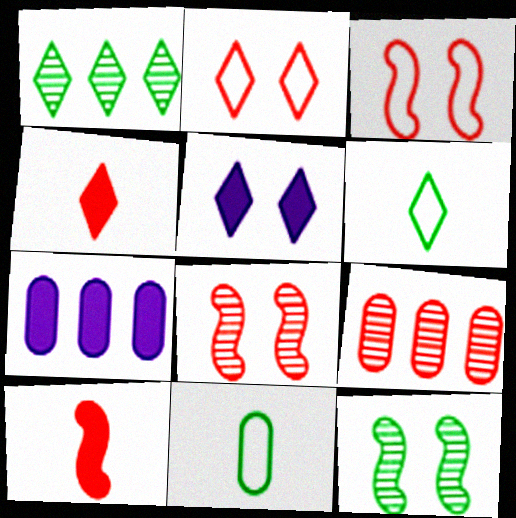[[2, 9, 10], 
[3, 4, 9], 
[6, 7, 8]]